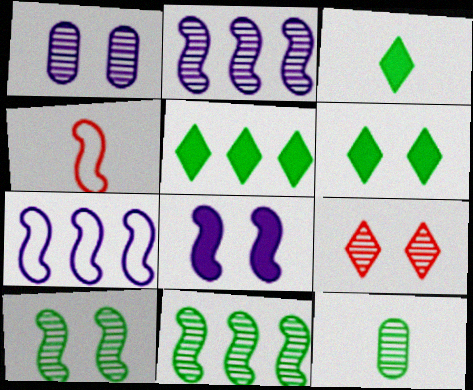[[1, 4, 5], 
[1, 9, 10], 
[2, 9, 12], 
[3, 5, 6], 
[4, 8, 11]]